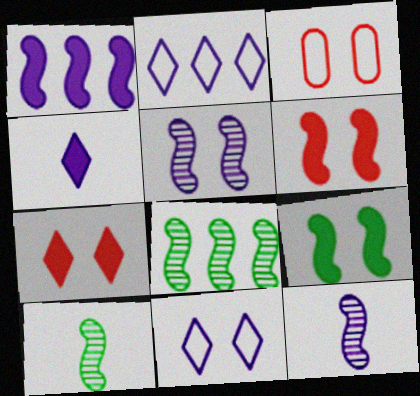[[3, 4, 8]]